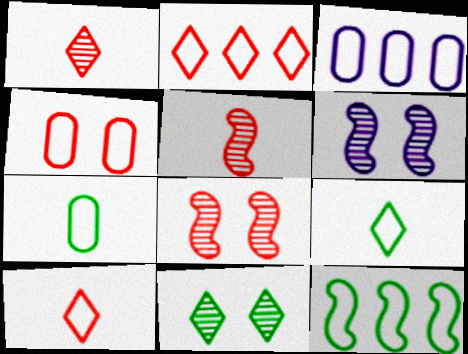[[2, 3, 12], 
[3, 4, 7]]